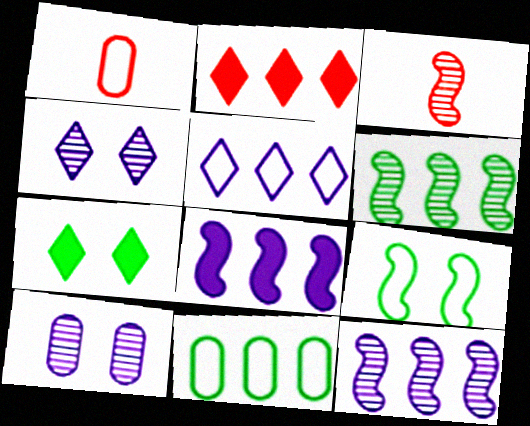[[1, 5, 9], 
[1, 7, 12], 
[2, 11, 12], 
[3, 8, 9]]